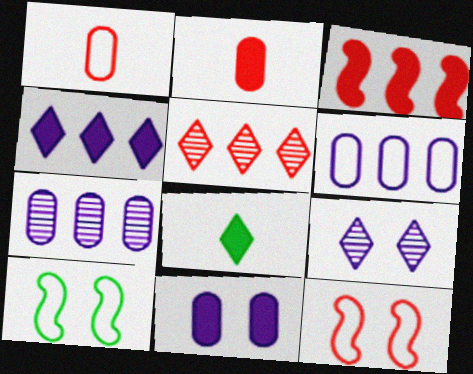[[2, 5, 12], 
[3, 8, 11], 
[7, 8, 12]]